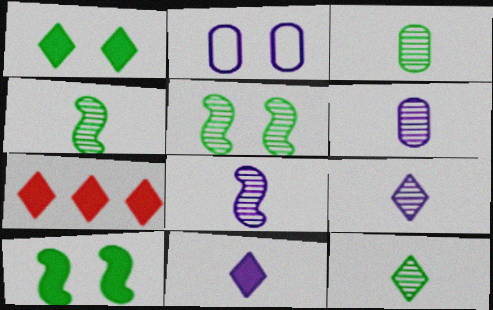[[1, 7, 11], 
[2, 4, 7], 
[3, 4, 12], 
[6, 8, 9]]